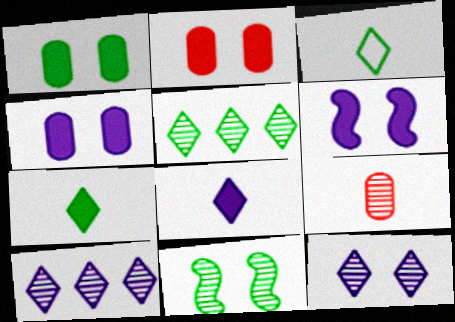[[1, 2, 4], 
[9, 10, 11]]